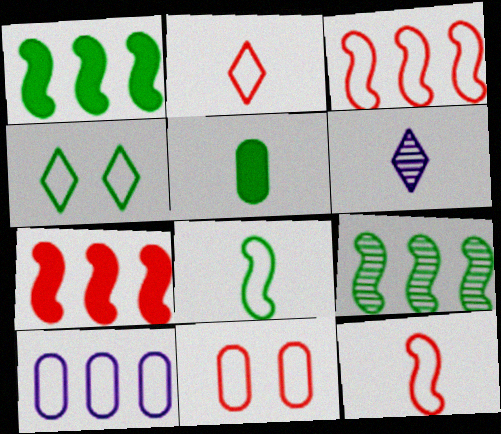[[1, 6, 11], 
[2, 3, 11], 
[4, 5, 9], 
[4, 10, 12], 
[5, 6, 12]]